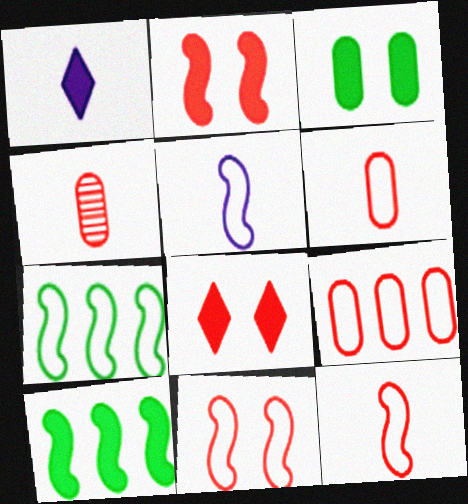[[5, 7, 11]]